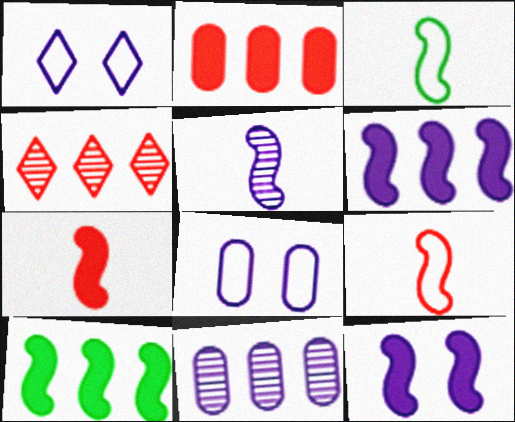[[3, 5, 7], 
[7, 10, 12]]